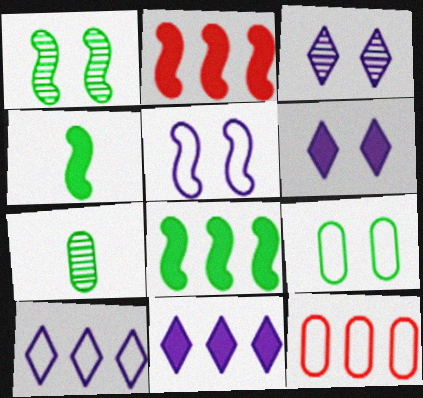[[3, 4, 12]]